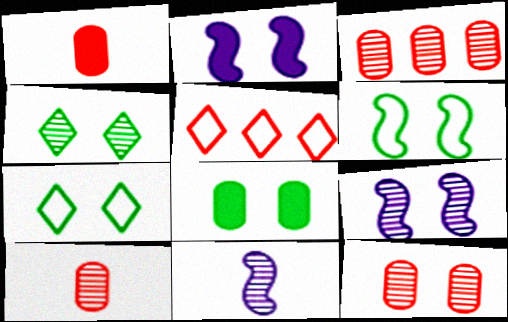[[2, 7, 12], 
[3, 4, 11], 
[3, 10, 12], 
[4, 6, 8], 
[4, 9, 12], 
[5, 8, 11]]